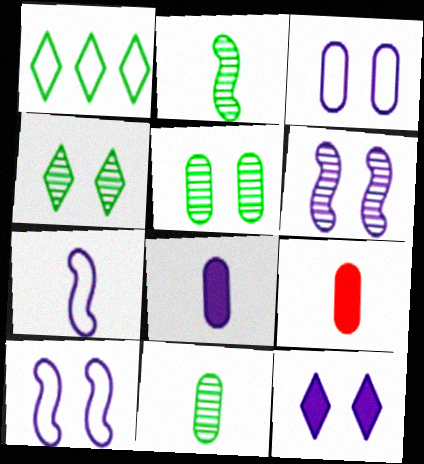[[1, 6, 9], 
[3, 6, 12]]